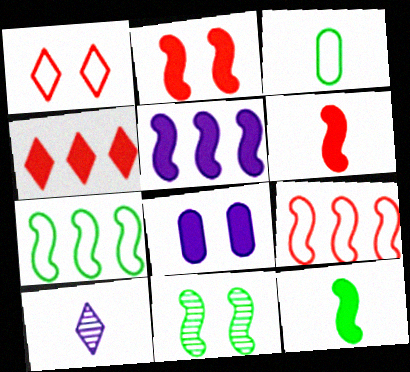[[1, 8, 11], 
[2, 5, 12], 
[3, 6, 10], 
[4, 8, 12], 
[7, 11, 12]]